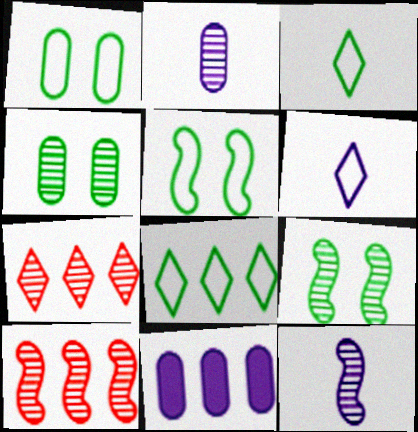[[2, 7, 9], 
[4, 7, 12], 
[8, 10, 11], 
[9, 10, 12]]